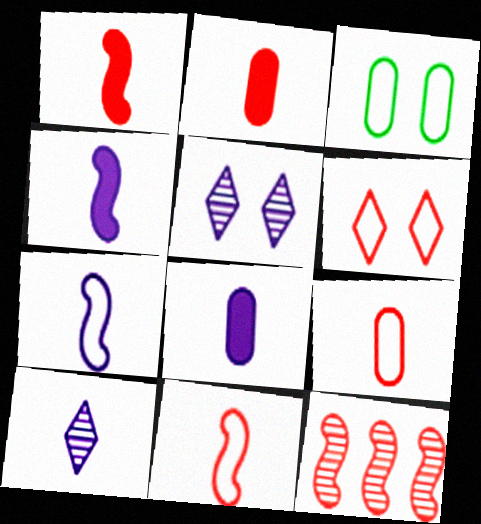[[2, 6, 12], 
[7, 8, 10]]